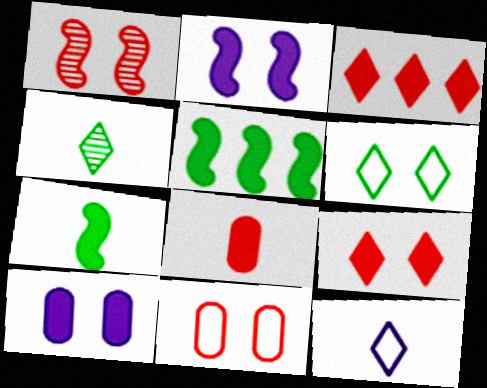[[1, 6, 10], 
[1, 9, 11], 
[3, 7, 10]]